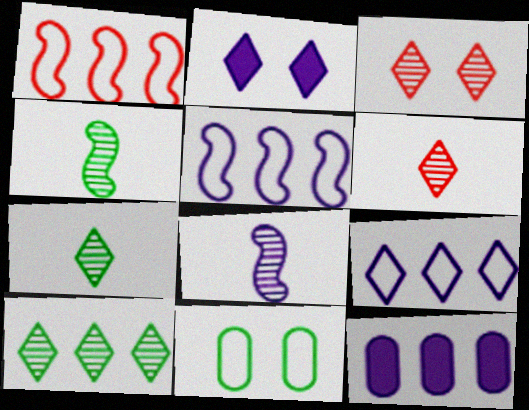[[1, 10, 12]]